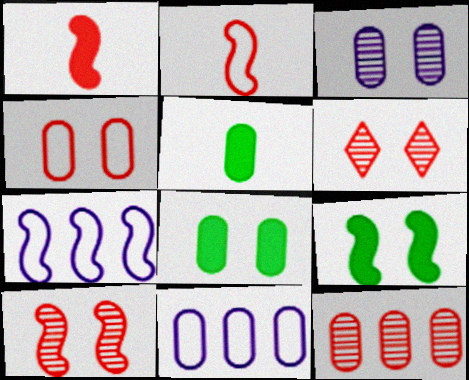[[3, 4, 8], 
[5, 6, 7]]